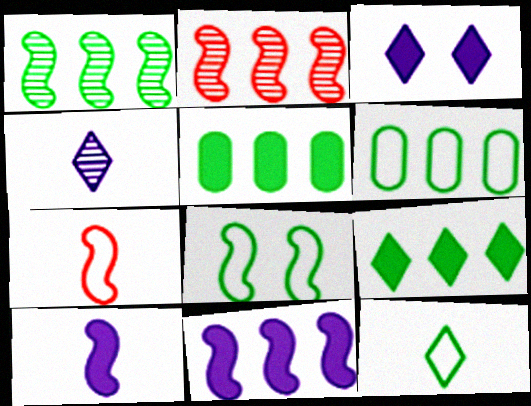[[1, 6, 9], 
[2, 8, 10], 
[6, 8, 12]]